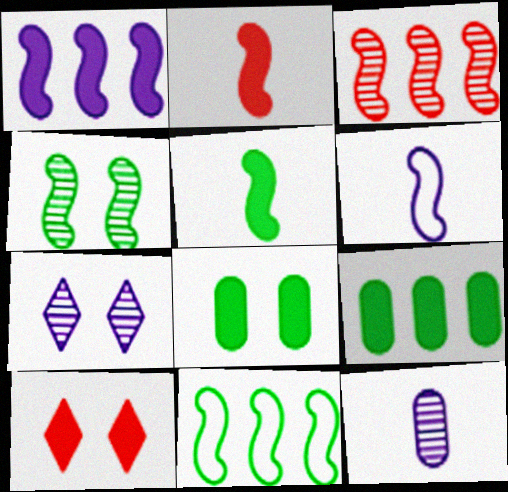[[1, 3, 11], 
[4, 5, 11], 
[10, 11, 12]]